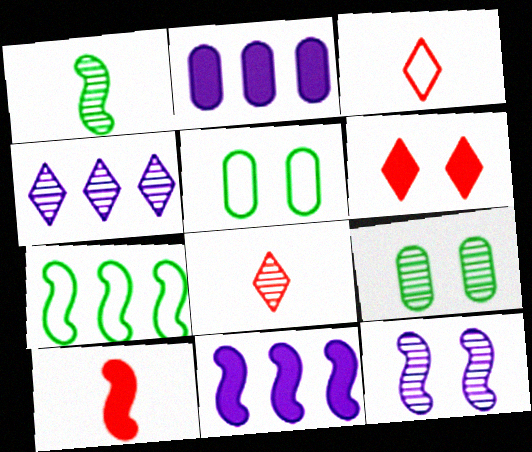[[3, 9, 11], 
[4, 5, 10], 
[5, 6, 12], 
[5, 8, 11], 
[7, 10, 12]]